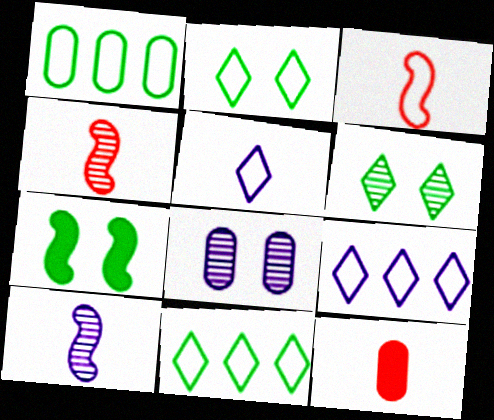[[1, 8, 12]]